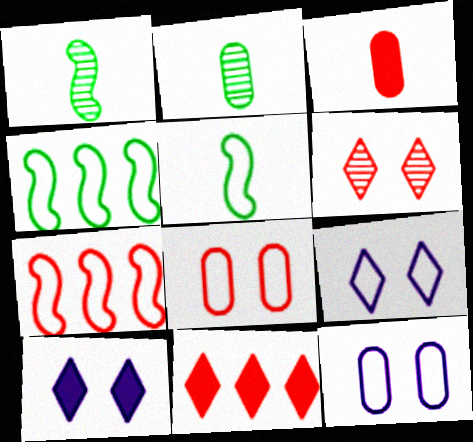[[1, 11, 12], 
[2, 7, 10], 
[3, 6, 7]]